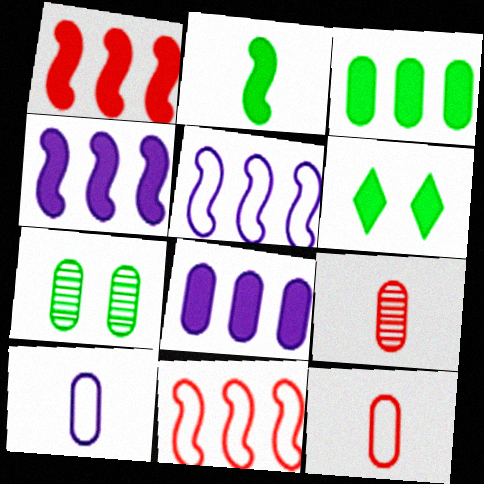[[2, 3, 6], 
[5, 6, 9], 
[7, 8, 12]]